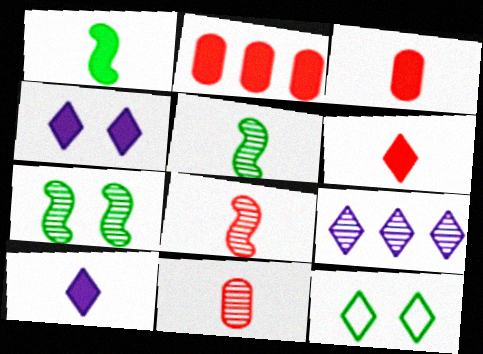[[1, 2, 4], 
[1, 3, 10], 
[6, 9, 12], 
[7, 9, 11]]